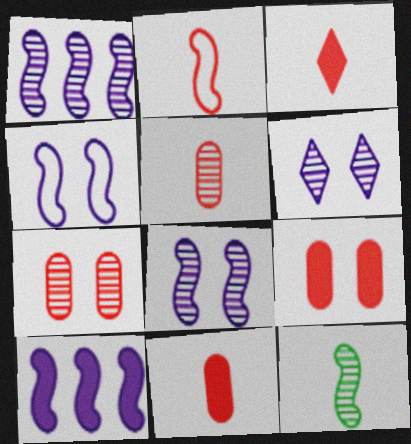[[2, 3, 5]]